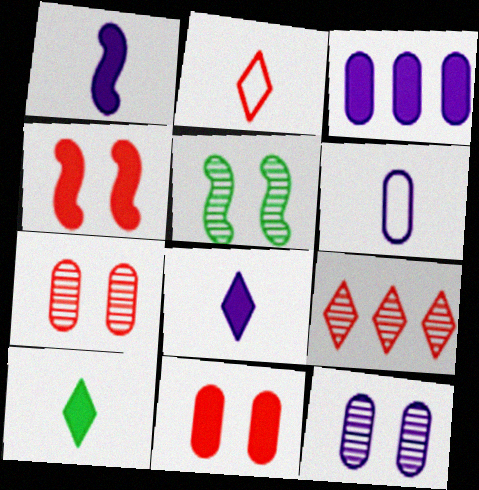[[2, 3, 5], 
[3, 4, 10], 
[3, 6, 12]]